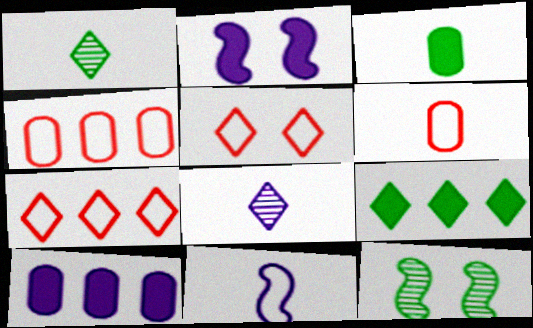[[1, 2, 4], 
[5, 8, 9]]